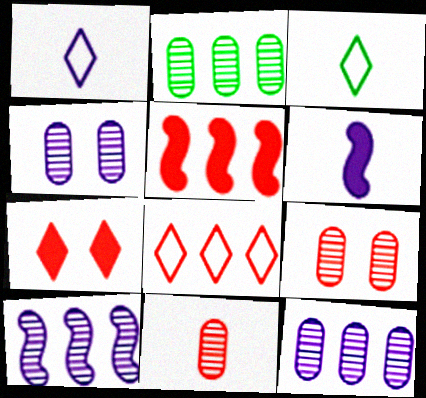[[2, 4, 11], 
[3, 4, 5], 
[3, 6, 11]]